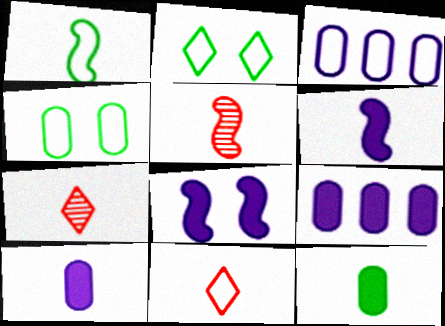[[1, 5, 6], 
[1, 7, 10], 
[2, 5, 9]]